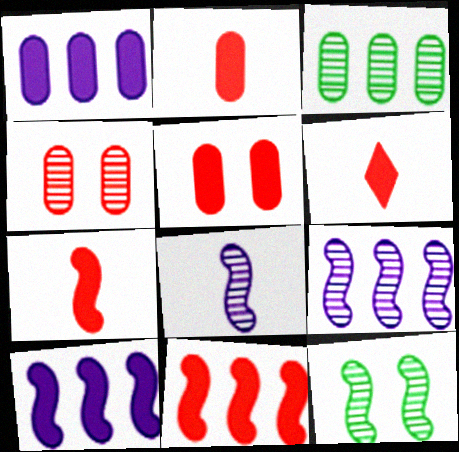[[2, 6, 7], 
[5, 6, 11]]